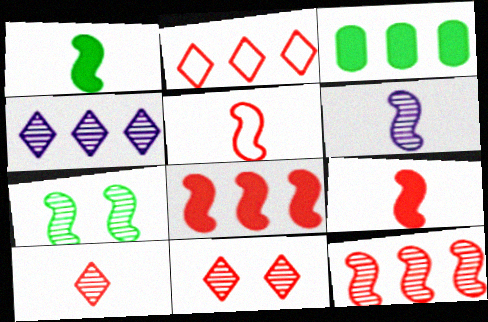[[1, 5, 6], 
[6, 7, 12]]